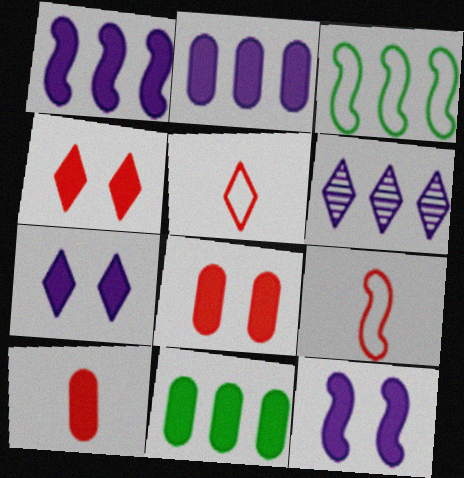[]